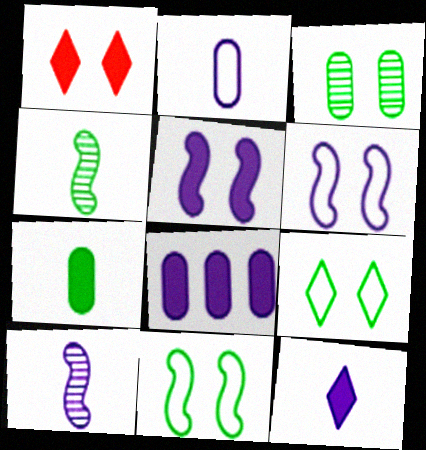[[1, 3, 6], 
[2, 10, 12], 
[5, 8, 12]]